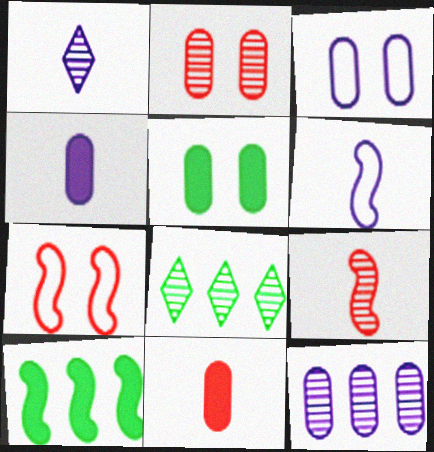[[1, 4, 6], 
[2, 3, 5], 
[3, 4, 12], 
[4, 7, 8]]